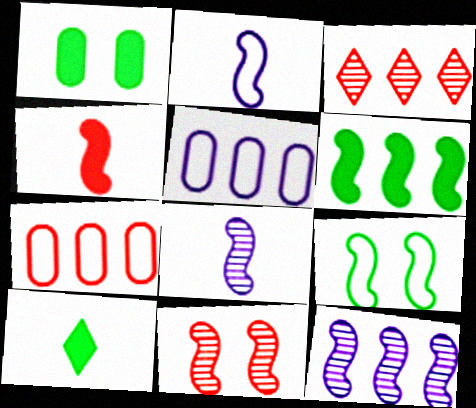[[1, 2, 3], 
[1, 6, 10], 
[2, 6, 11], 
[3, 5, 6], 
[4, 9, 12], 
[5, 10, 11]]